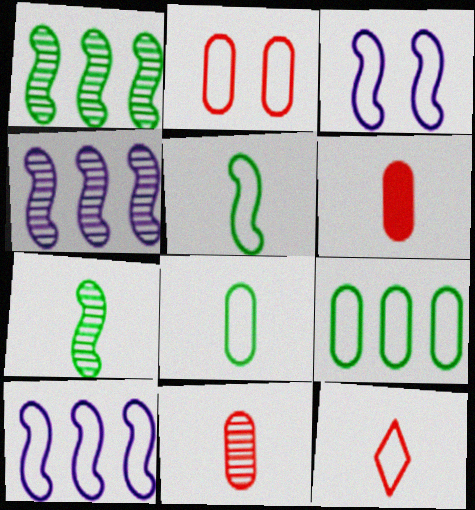[[3, 9, 12]]